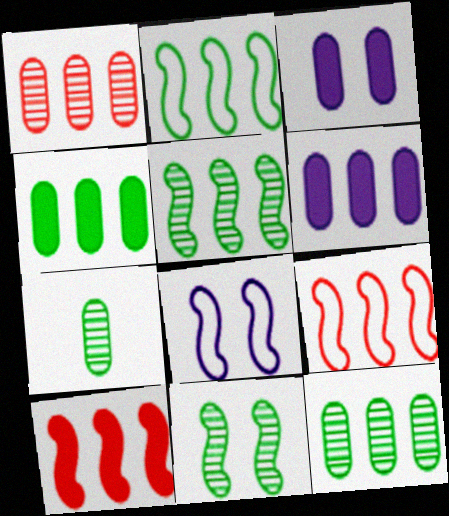[]